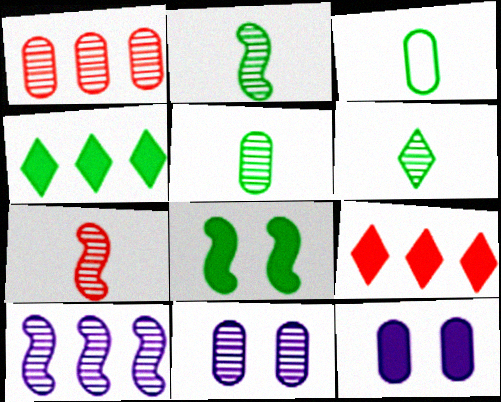[[1, 3, 12], 
[1, 5, 11], 
[2, 5, 6]]